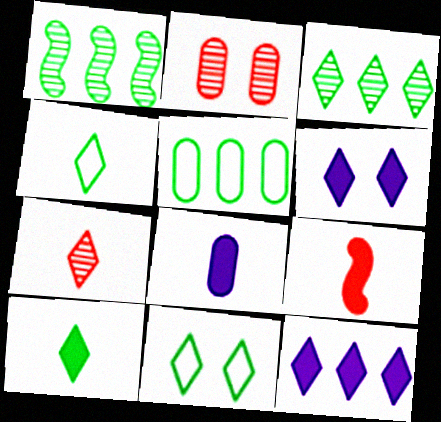[[2, 5, 8], 
[3, 10, 11], 
[7, 11, 12], 
[8, 9, 10]]